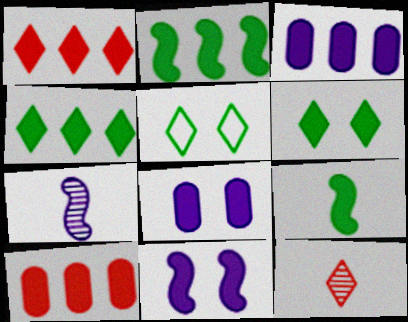[[1, 2, 3], 
[1, 8, 9], 
[5, 7, 10]]